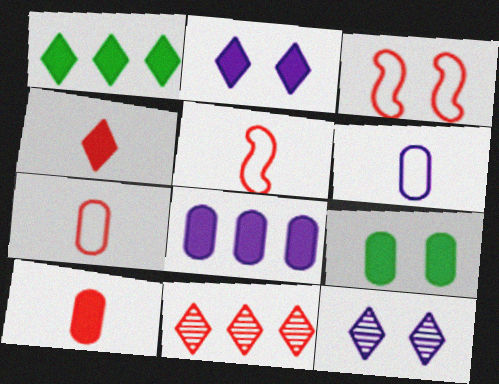[[1, 2, 4], 
[3, 9, 12], 
[3, 10, 11], 
[8, 9, 10]]